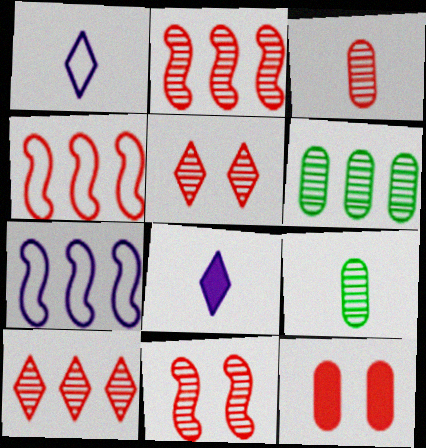[[2, 3, 5], 
[3, 10, 11]]